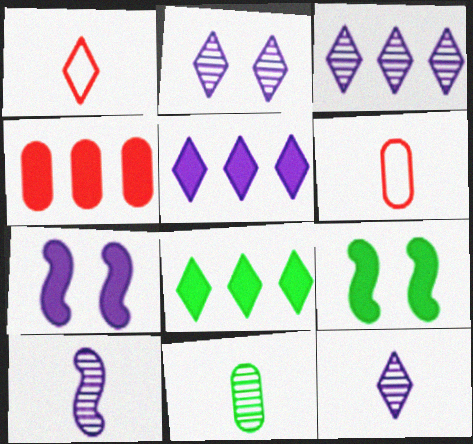[[1, 2, 8], 
[2, 3, 12], 
[3, 6, 9]]